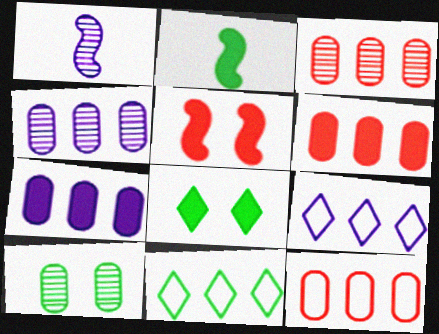[[1, 8, 12], 
[2, 10, 11], 
[3, 6, 12]]